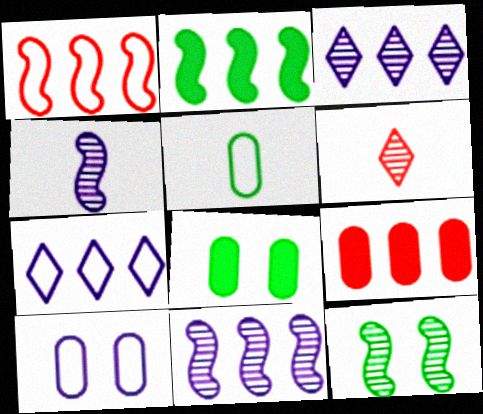[[1, 2, 11], 
[2, 6, 10]]